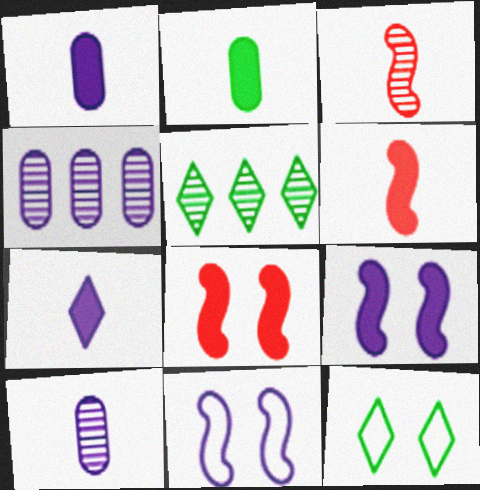[[2, 6, 7], 
[4, 6, 12], 
[4, 7, 11]]